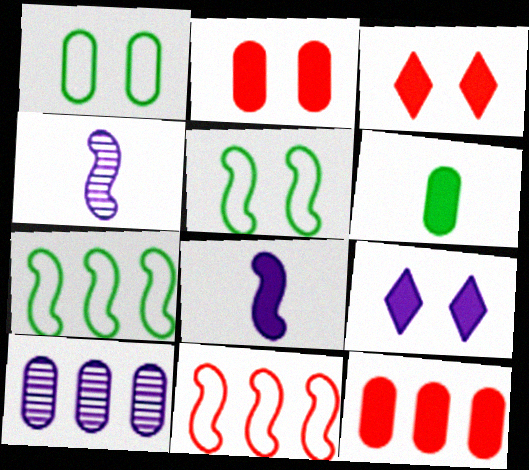[]